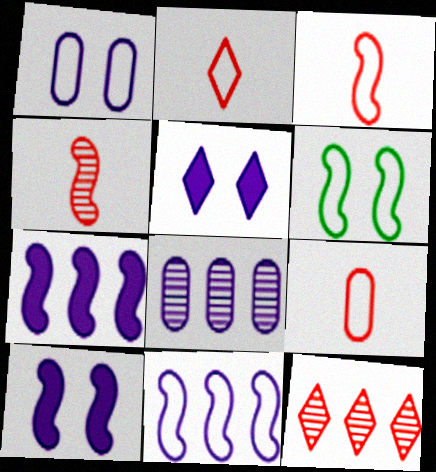[[2, 3, 9], 
[3, 6, 11], 
[4, 6, 7]]